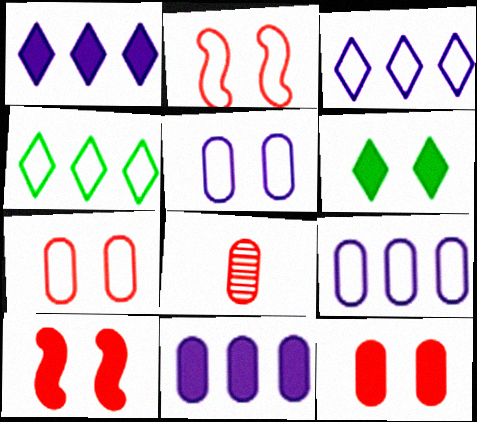[]